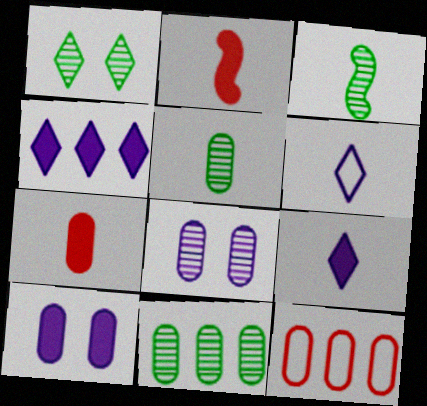[[1, 3, 11], 
[2, 5, 6], 
[3, 6, 7], 
[5, 10, 12]]